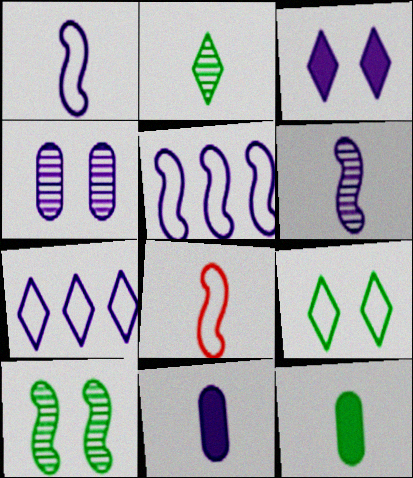[[2, 8, 11]]